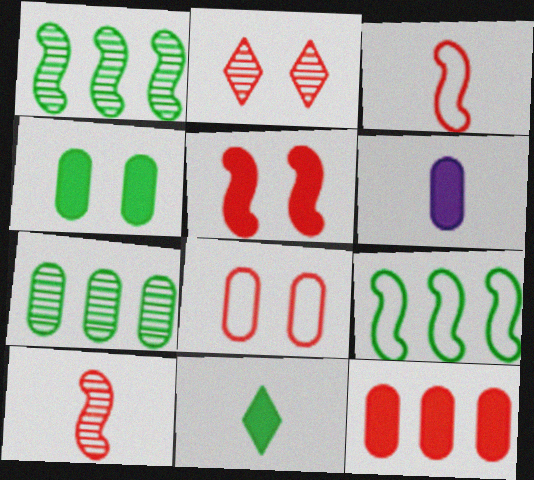[[2, 3, 12], 
[2, 5, 8], 
[2, 6, 9], 
[4, 6, 12], 
[6, 7, 8]]